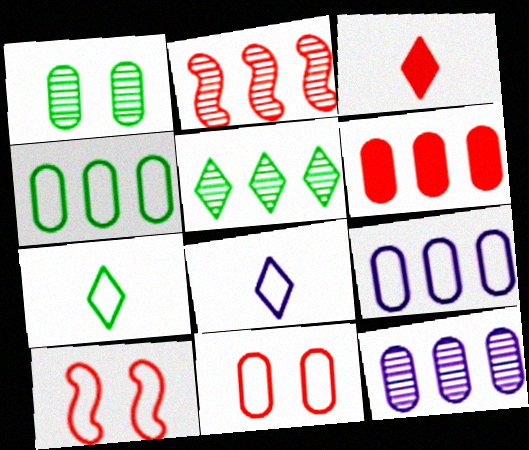[[2, 3, 11], 
[2, 5, 12], 
[4, 6, 12], 
[4, 8, 10], 
[7, 9, 10]]